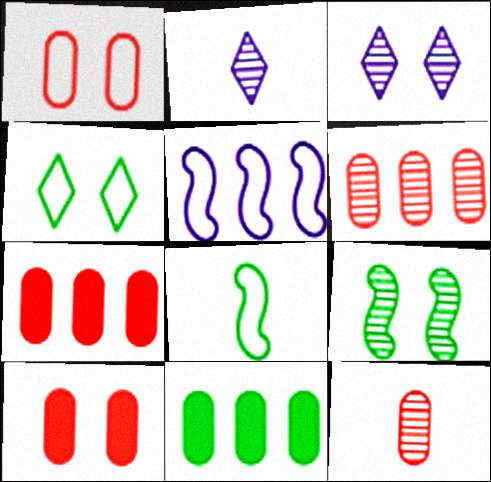[[1, 7, 12], 
[2, 6, 9], 
[3, 7, 8]]